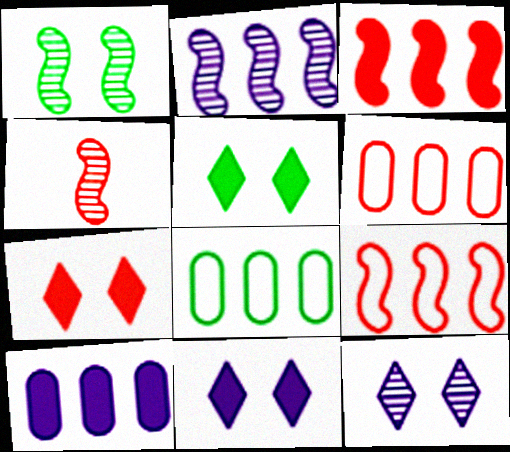[[1, 2, 4], 
[4, 6, 7], 
[4, 8, 11], 
[5, 7, 11]]